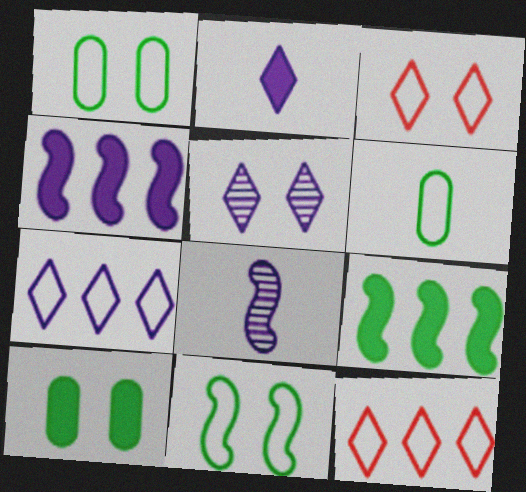[[2, 5, 7], 
[8, 10, 12]]